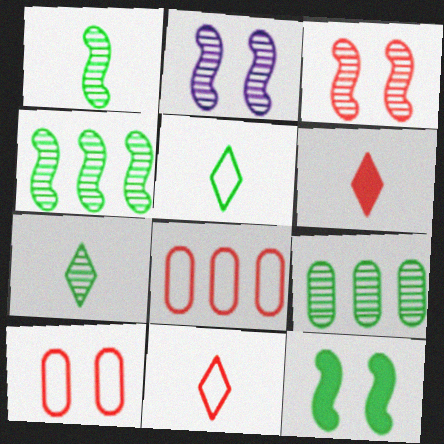[[3, 6, 8], 
[5, 9, 12]]